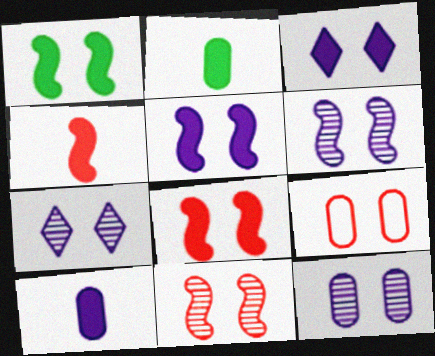[[1, 5, 8], 
[1, 7, 9], 
[6, 7, 12]]